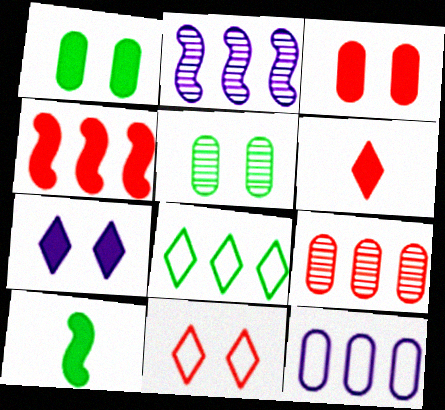[[3, 4, 6], 
[5, 8, 10]]